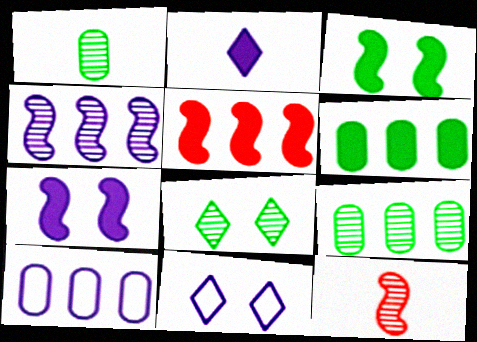[[1, 5, 11], 
[6, 11, 12]]